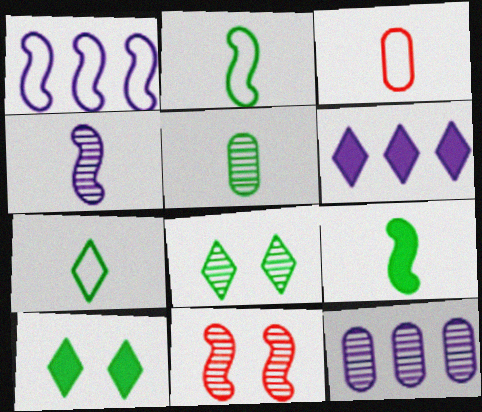[[1, 6, 12], 
[1, 9, 11], 
[5, 7, 9]]